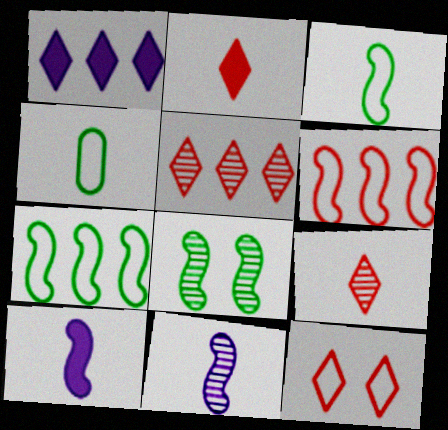[[2, 4, 11], 
[2, 5, 12], 
[4, 9, 10], 
[6, 8, 10]]